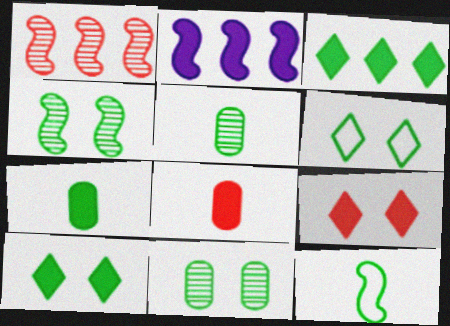[[2, 7, 9], 
[2, 8, 10], 
[3, 11, 12]]